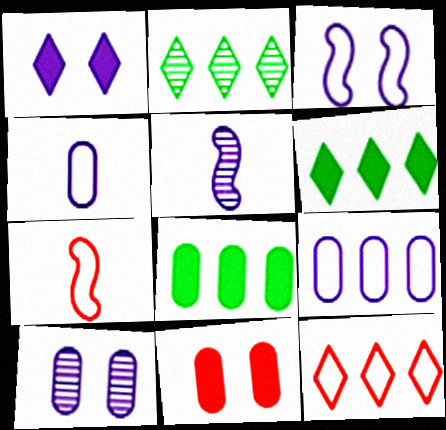[[1, 3, 10], 
[1, 5, 9], 
[6, 7, 10]]